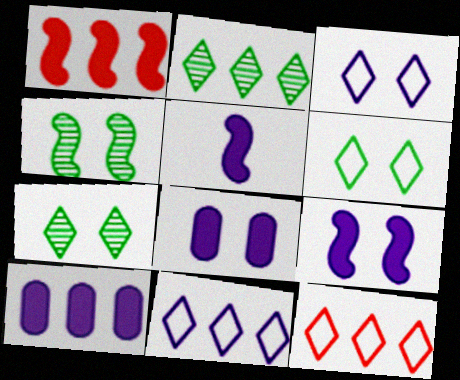[]